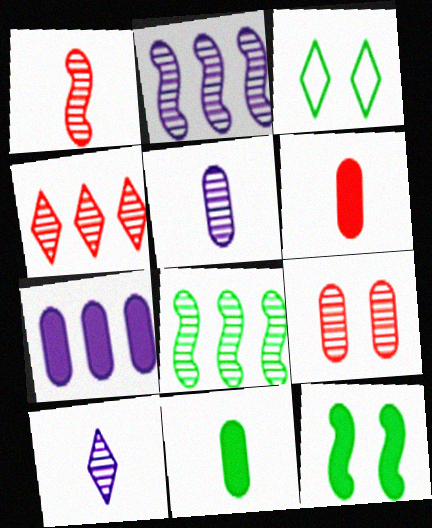[[1, 3, 7], 
[1, 4, 9], 
[2, 3, 6], 
[3, 8, 11], 
[8, 9, 10]]